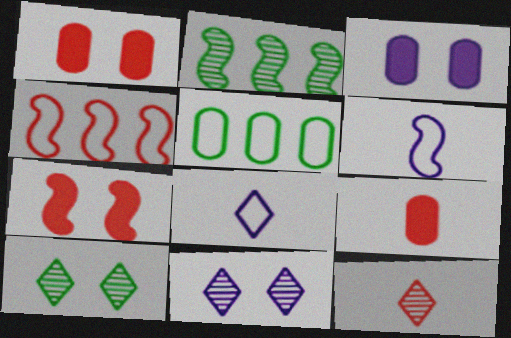[[1, 2, 8], 
[1, 4, 12], 
[2, 6, 7]]